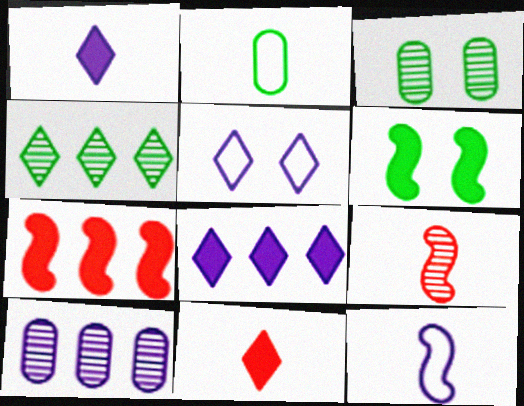[[1, 2, 9], 
[2, 4, 6], 
[4, 5, 11]]